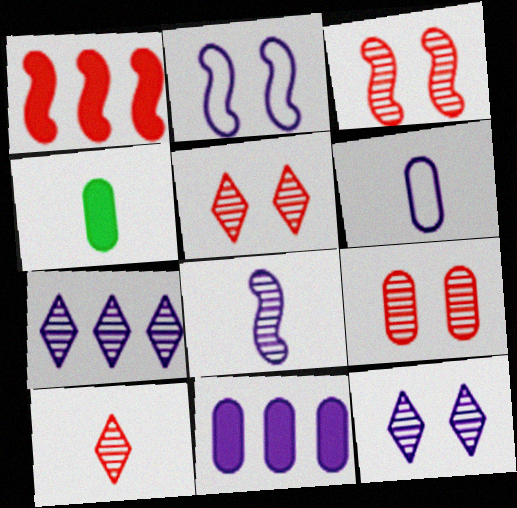[[3, 5, 9]]